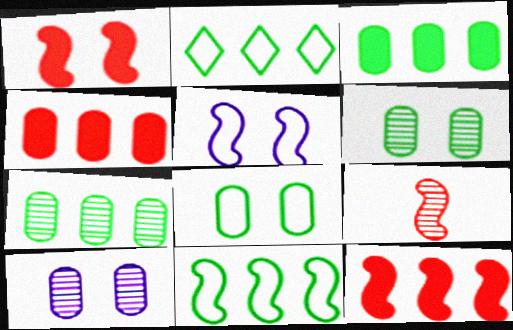[]